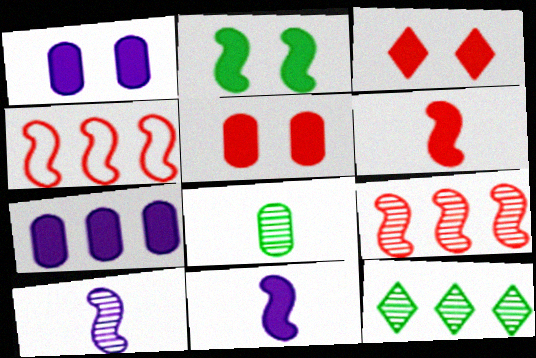[[1, 2, 3], 
[2, 4, 10], 
[4, 7, 12]]